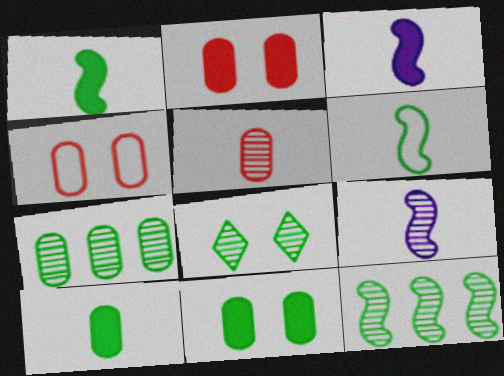[]